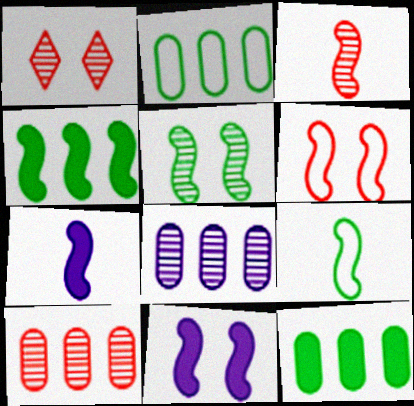[[1, 2, 7], 
[1, 3, 10], 
[3, 7, 9], 
[4, 5, 9], 
[5, 6, 11]]